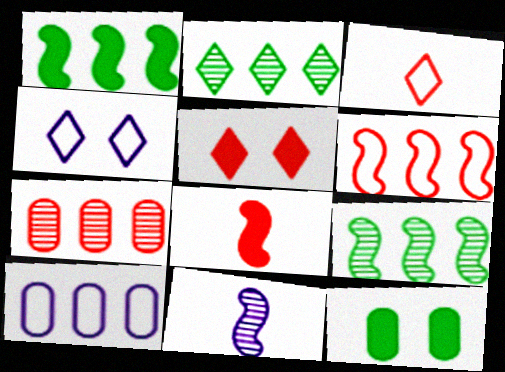[]